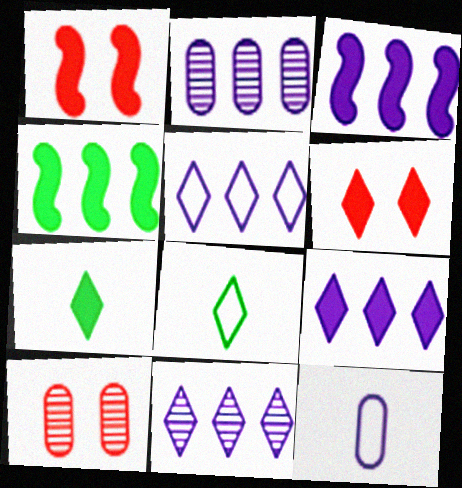[[1, 2, 8], 
[2, 3, 5], 
[3, 8, 10], 
[5, 9, 11], 
[6, 7, 9], 
[6, 8, 11]]